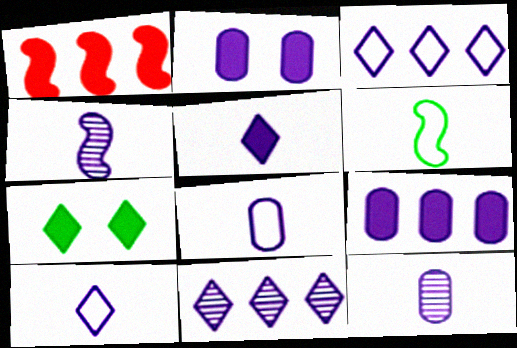[[2, 3, 4], 
[4, 5, 8]]